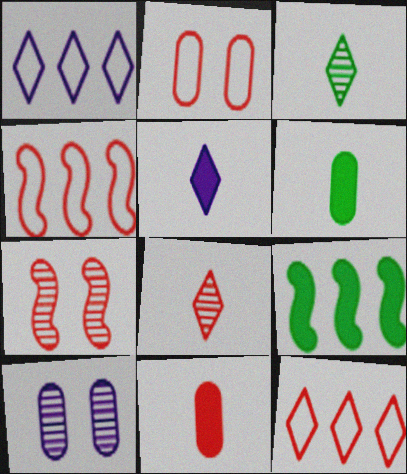[[1, 6, 7], 
[7, 11, 12]]